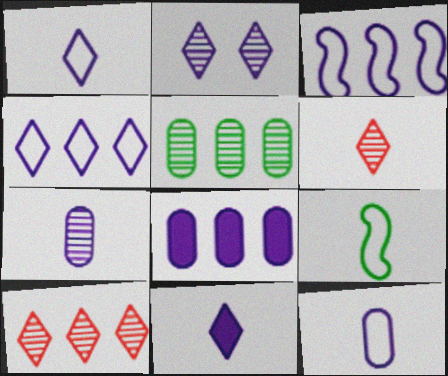[[2, 4, 11]]